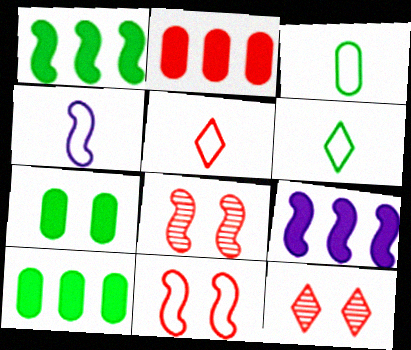[[1, 4, 8], 
[2, 5, 8], 
[3, 4, 5], 
[3, 9, 12], 
[4, 10, 12]]